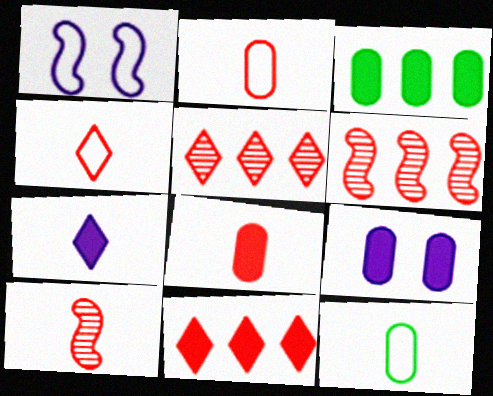[[3, 8, 9], 
[4, 8, 10], 
[7, 10, 12]]